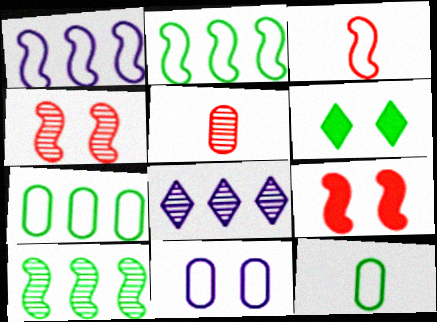[[1, 5, 6], 
[4, 6, 11], 
[6, 10, 12], 
[8, 9, 12]]